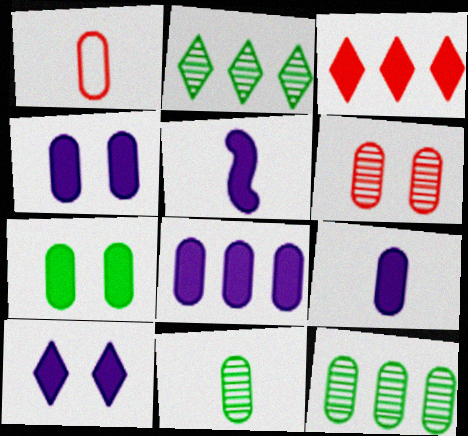[[1, 4, 12], 
[1, 9, 11], 
[3, 5, 7], 
[4, 8, 9], 
[5, 8, 10]]